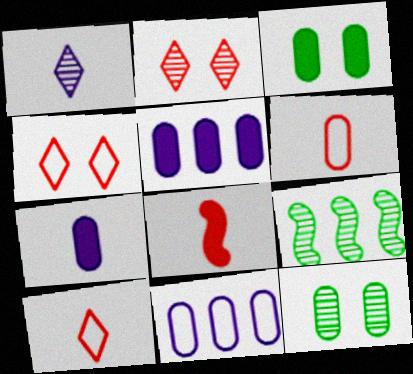[[4, 7, 9], 
[5, 6, 12]]